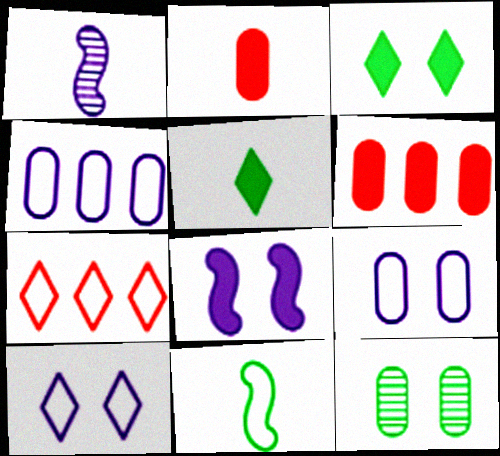[[2, 4, 12], 
[5, 6, 8], 
[7, 9, 11]]